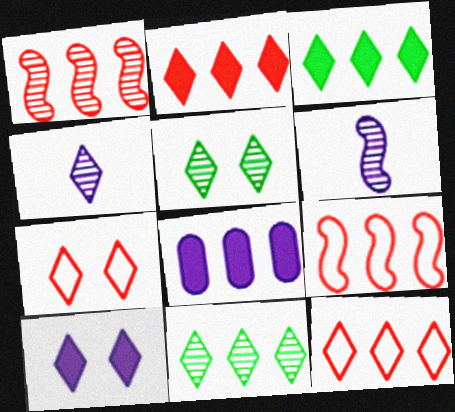[[3, 4, 7], 
[5, 7, 10], 
[8, 9, 11]]